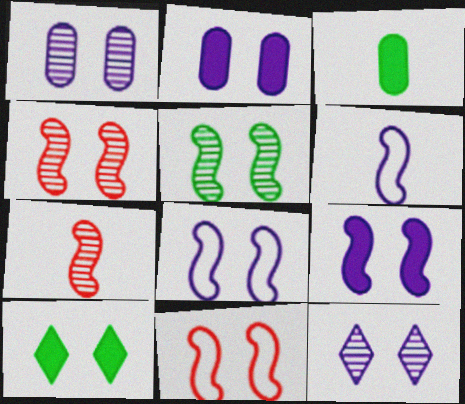[[1, 10, 11], 
[2, 8, 12], 
[5, 9, 11]]